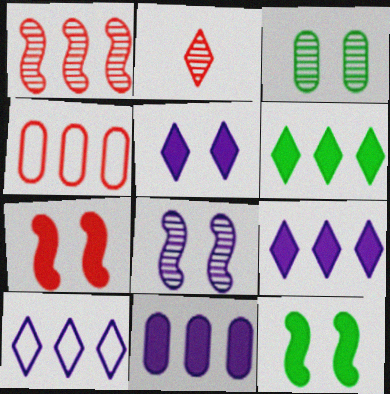[[2, 4, 7]]